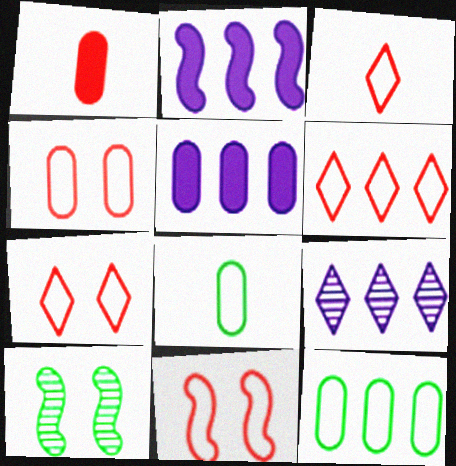[[3, 5, 10], 
[3, 6, 7], 
[4, 7, 11]]